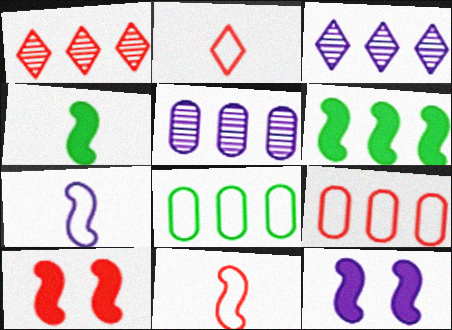[[3, 6, 9]]